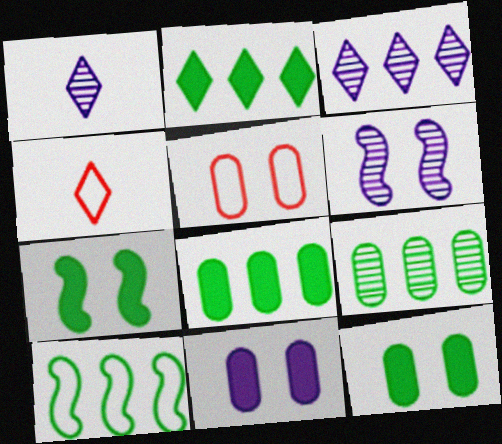[[2, 9, 10], 
[4, 6, 8]]